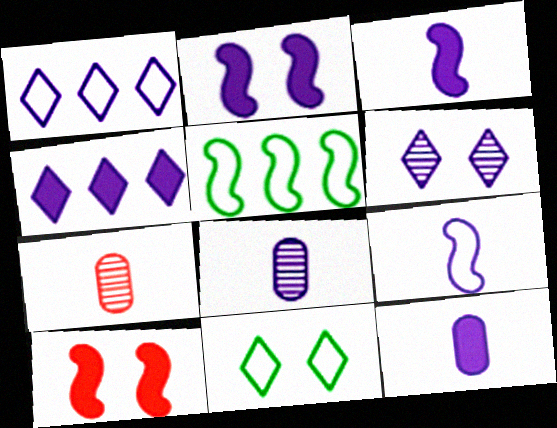[[1, 2, 8], 
[2, 4, 12]]